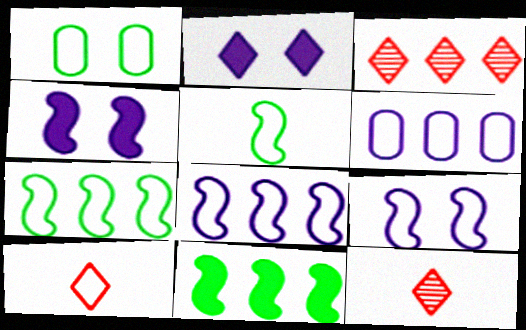[[1, 8, 10], 
[3, 6, 11]]